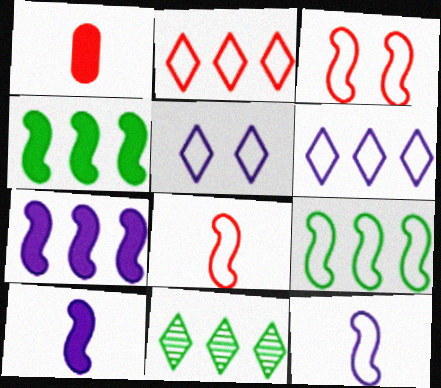[[3, 9, 12]]